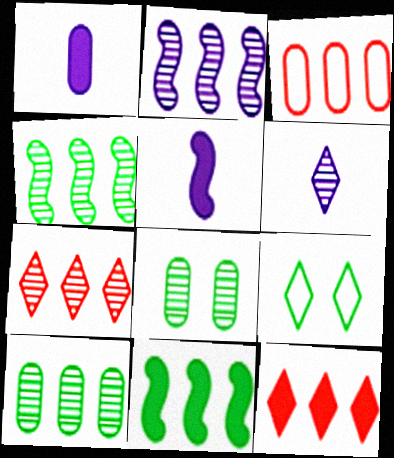[[1, 3, 8], 
[2, 7, 10], 
[6, 9, 12]]